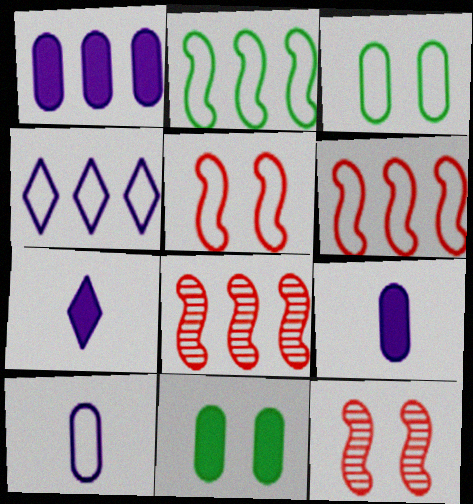[[3, 7, 8]]